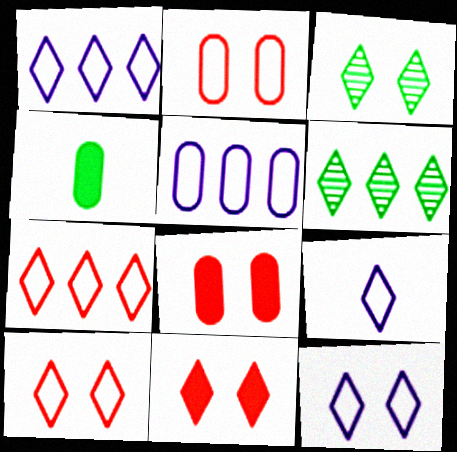[[1, 9, 12], 
[3, 11, 12], 
[6, 9, 11]]